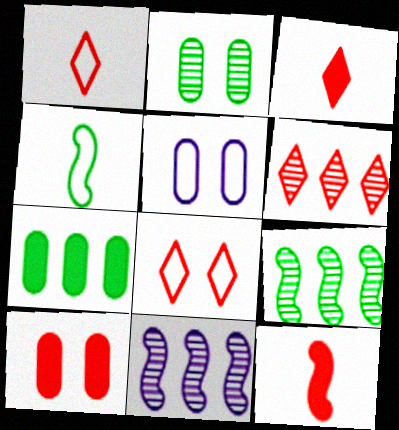[[2, 5, 10], 
[3, 5, 9], 
[3, 6, 8]]